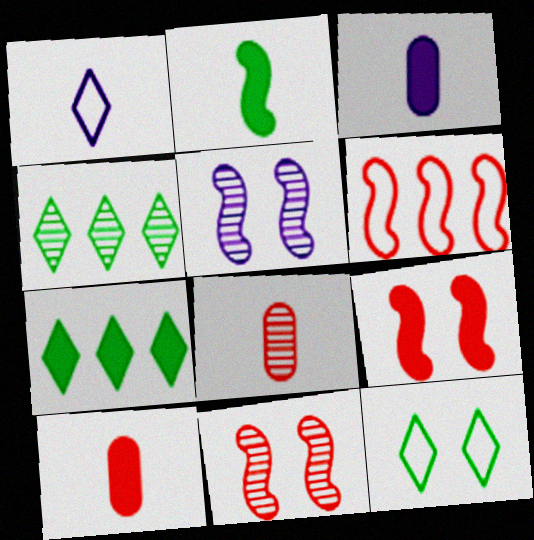[[1, 2, 8], 
[2, 5, 6], 
[3, 7, 9], 
[4, 5, 8]]